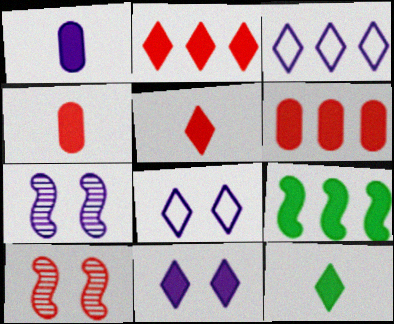[[1, 3, 7], 
[2, 11, 12], 
[4, 9, 11]]